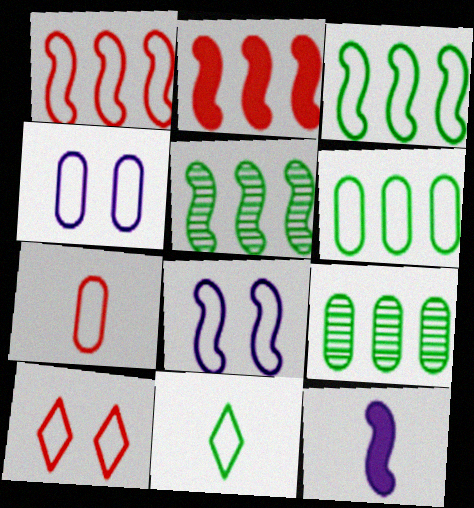[[1, 4, 11], 
[1, 7, 10], 
[4, 6, 7], 
[9, 10, 12]]